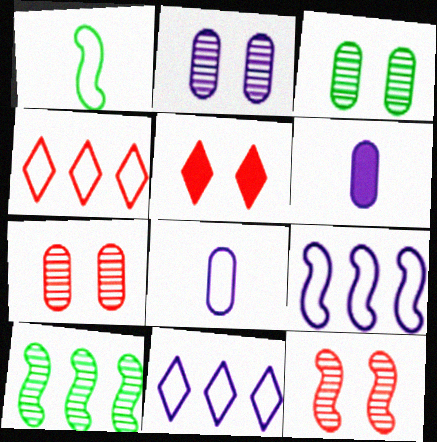[[2, 3, 7], 
[5, 8, 10]]